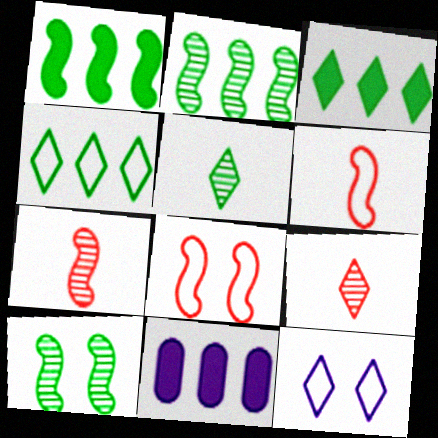[[3, 9, 12], 
[5, 8, 11]]